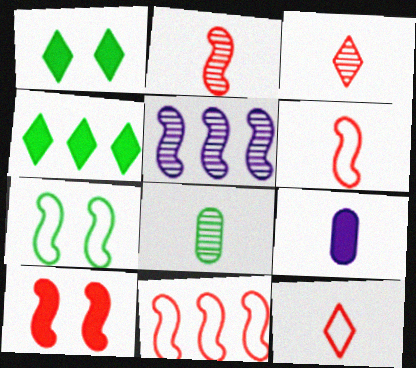[[2, 10, 11], 
[4, 7, 8], 
[4, 9, 10]]